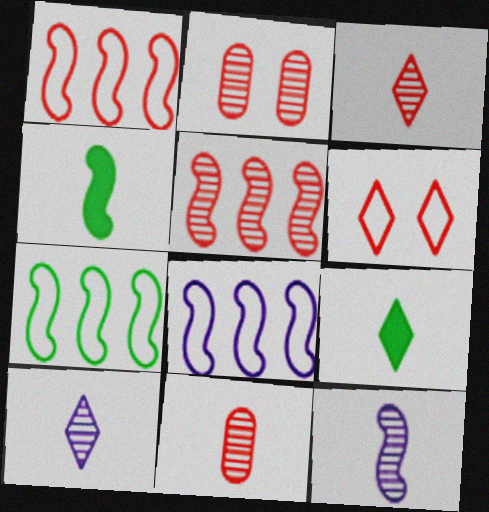[[1, 7, 8], 
[2, 3, 5], 
[2, 8, 9]]